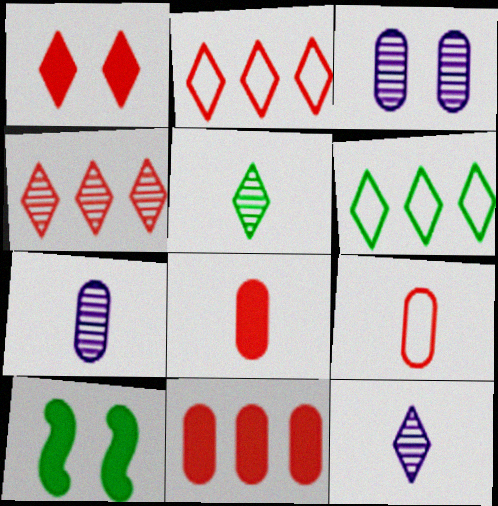[[1, 6, 12], 
[2, 7, 10]]